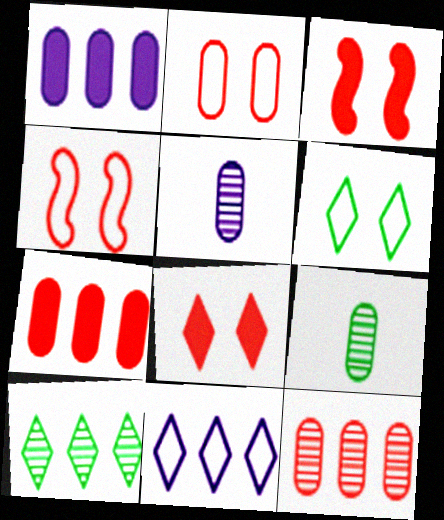[[1, 2, 9], 
[3, 9, 11]]